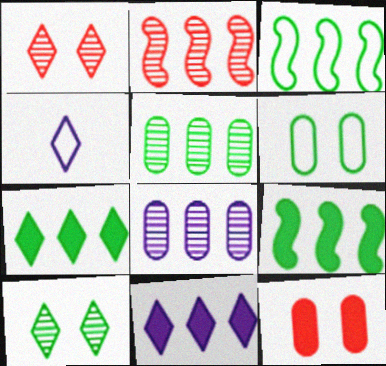[[1, 4, 7], 
[3, 5, 7]]